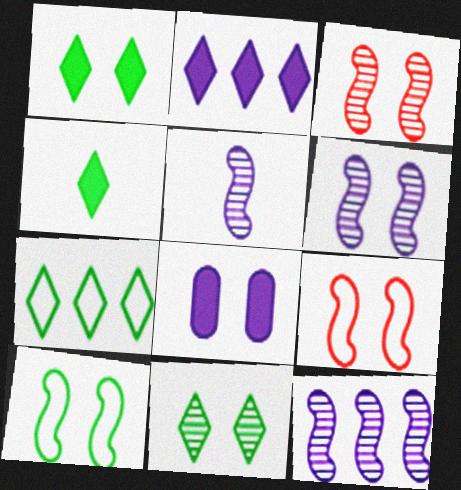[[4, 7, 11], 
[5, 6, 12], 
[8, 9, 11]]